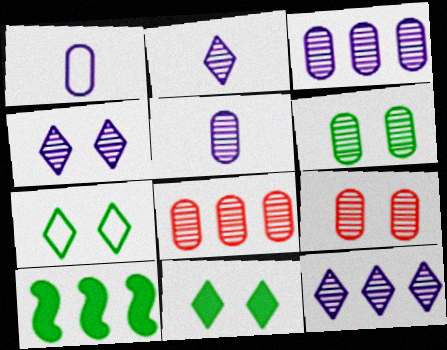[[2, 4, 12], 
[5, 6, 8]]